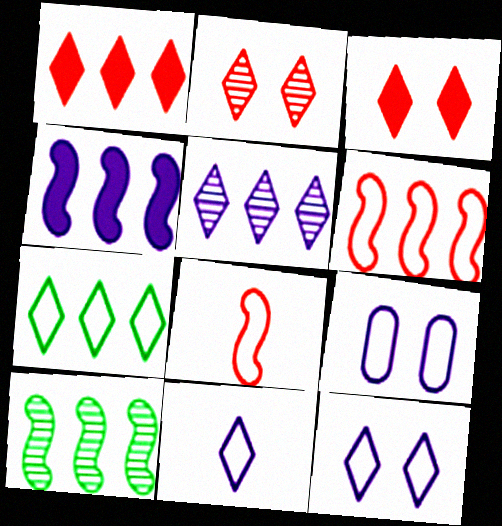[[1, 5, 7], 
[4, 6, 10], 
[7, 8, 9]]